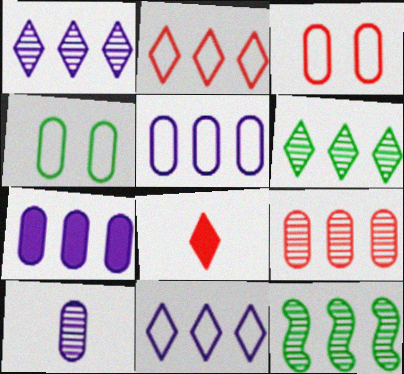[[1, 9, 12], 
[2, 7, 12]]